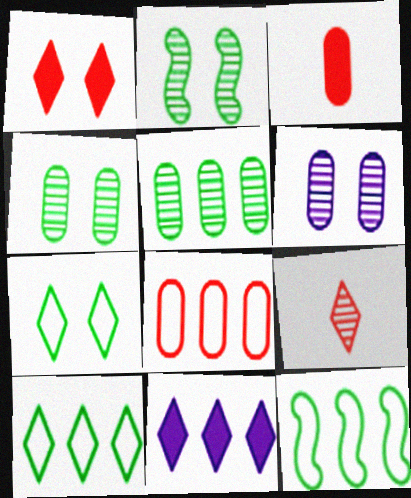[[7, 9, 11]]